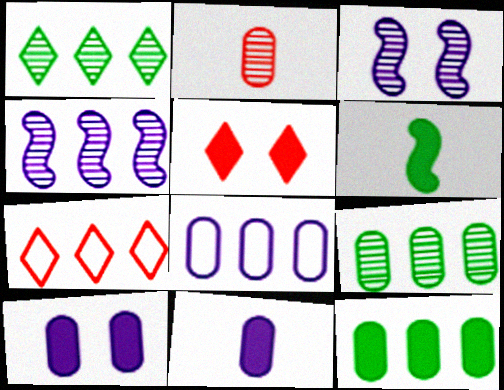[[1, 2, 3], 
[4, 7, 12]]